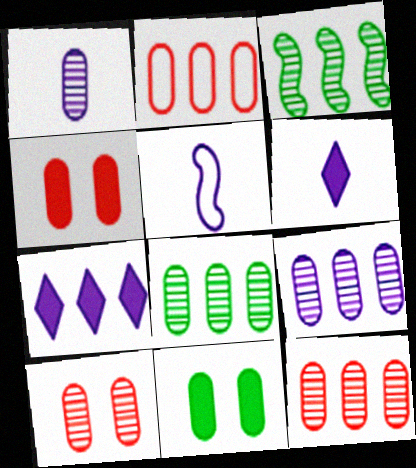[[1, 2, 11], 
[1, 5, 6], 
[1, 8, 10], 
[2, 3, 7], 
[8, 9, 12]]